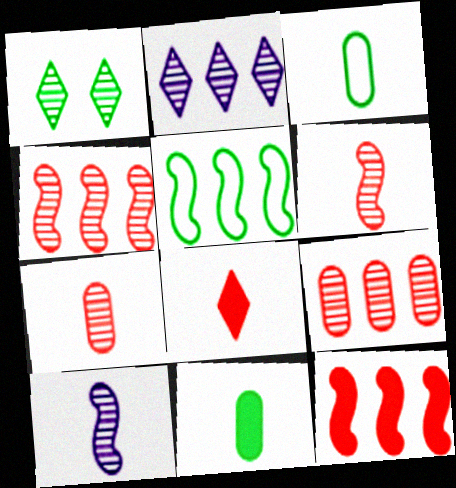[[1, 5, 11], 
[1, 9, 10], 
[3, 8, 10]]